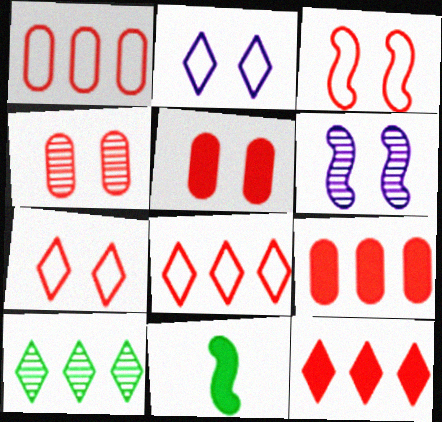[]